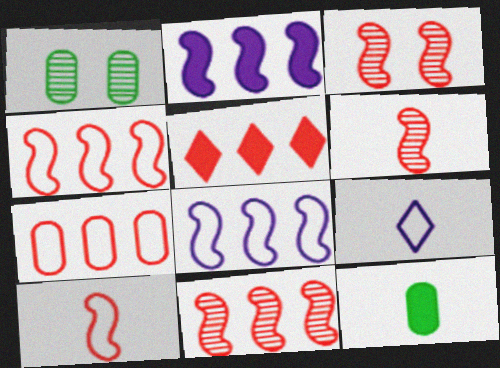[[3, 6, 11], 
[5, 7, 11], 
[6, 9, 12]]